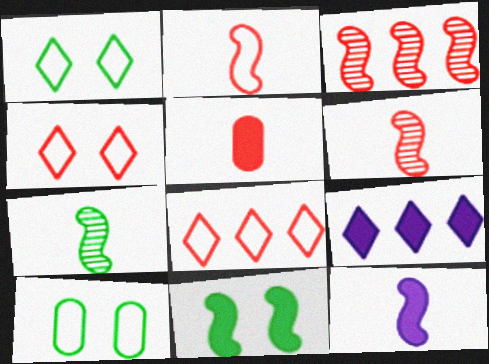[[2, 7, 12], 
[3, 4, 5], 
[5, 9, 11], 
[6, 9, 10]]